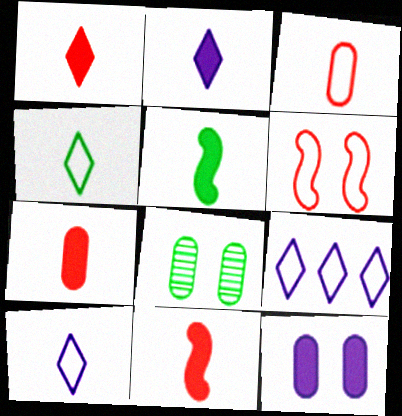[[1, 7, 11], 
[2, 5, 7], 
[8, 9, 11]]